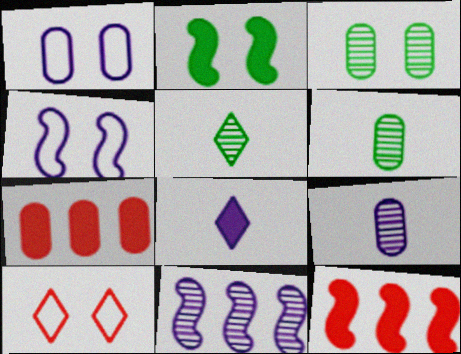[[1, 5, 12], 
[1, 6, 7], 
[1, 8, 11], 
[2, 7, 8], 
[4, 5, 7]]